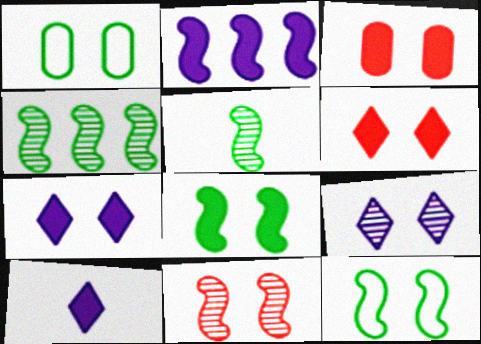[[1, 7, 11], 
[3, 7, 8], 
[3, 9, 12]]